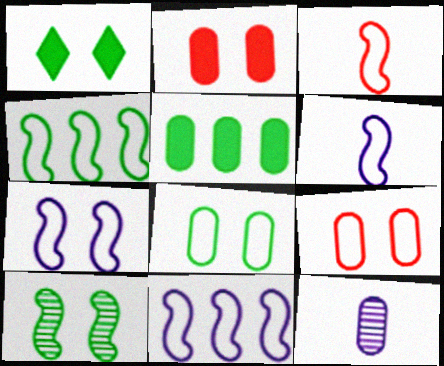[[1, 8, 10], 
[3, 4, 7], 
[5, 9, 12], 
[6, 7, 11]]